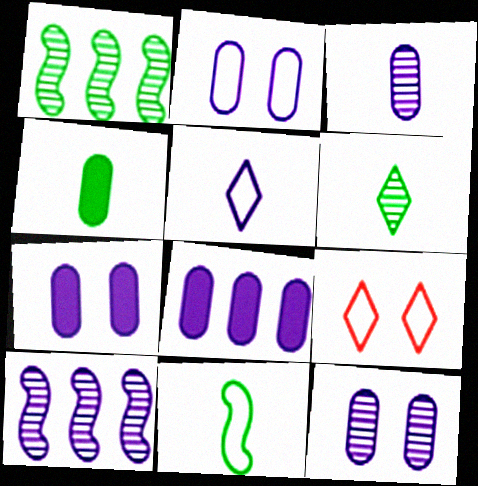[[2, 3, 8], 
[2, 7, 12], 
[4, 6, 11], 
[4, 9, 10], 
[5, 7, 10]]